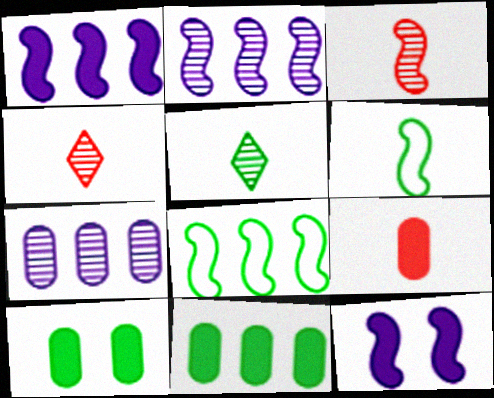[[3, 8, 12], 
[5, 8, 10]]